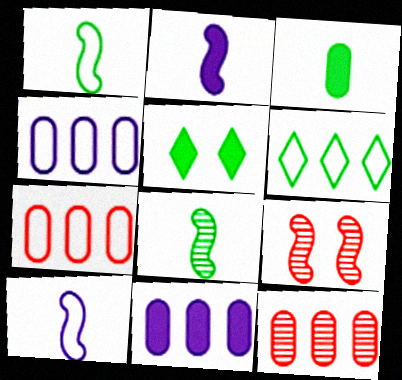[[5, 10, 12]]